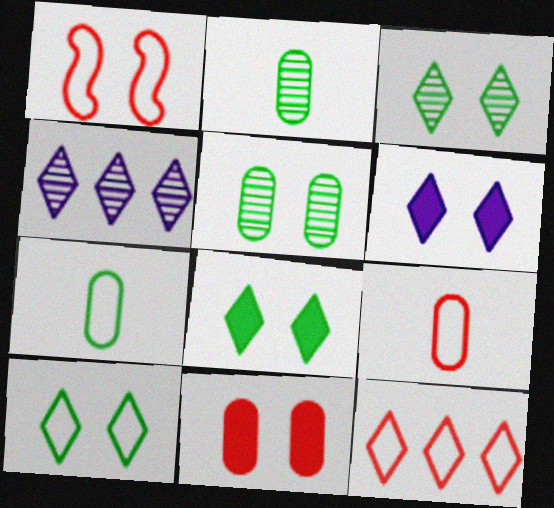[[1, 5, 6], 
[1, 9, 12], 
[3, 8, 10]]